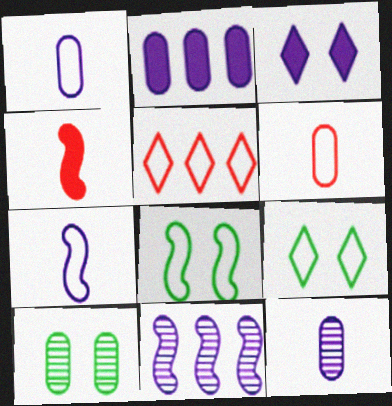[[1, 3, 11], 
[1, 5, 8], 
[2, 6, 10], 
[4, 8, 11]]